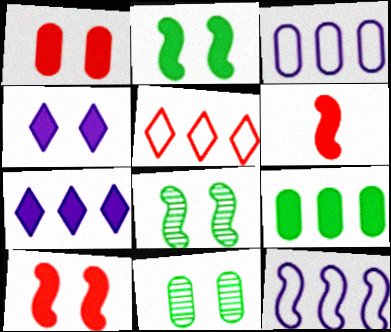[[1, 2, 4], 
[4, 6, 9], 
[6, 8, 12]]